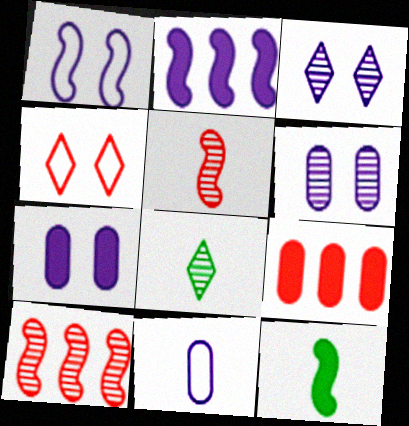[[1, 3, 7], 
[1, 8, 9], 
[1, 10, 12], 
[2, 3, 11], 
[4, 5, 9], 
[6, 8, 10]]